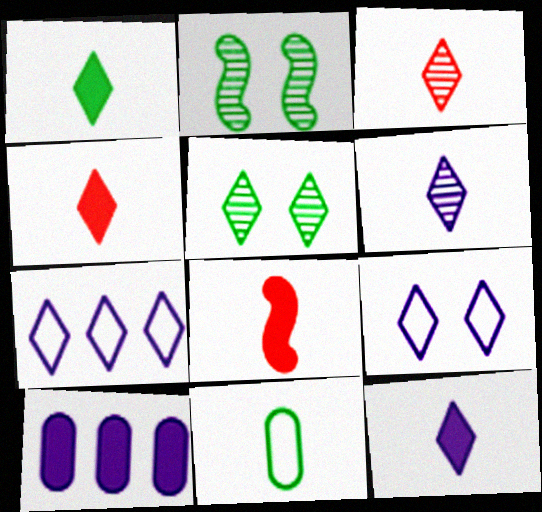[[1, 4, 12], 
[4, 5, 7], 
[6, 8, 11]]